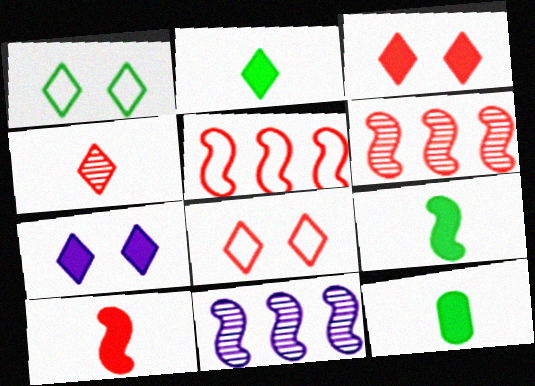[[2, 9, 12], 
[8, 11, 12]]